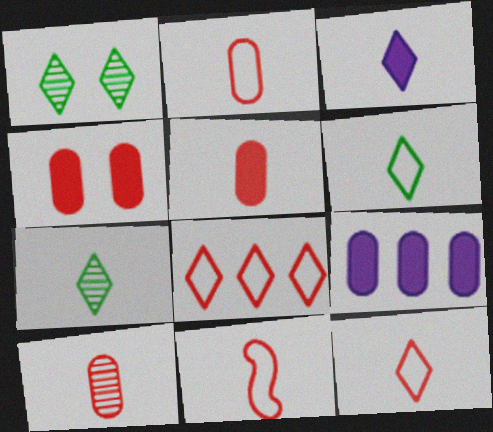[[1, 3, 8], 
[1, 9, 11], 
[2, 5, 10], 
[2, 11, 12], 
[3, 7, 12]]